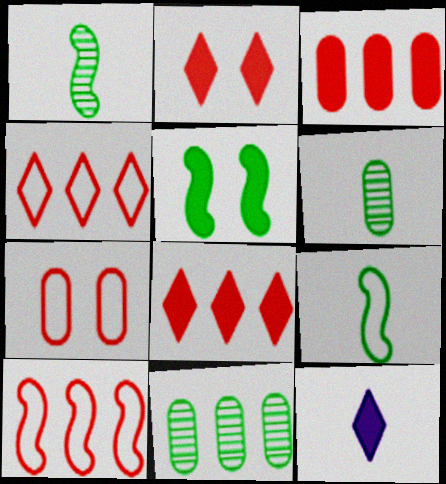[[3, 5, 12]]